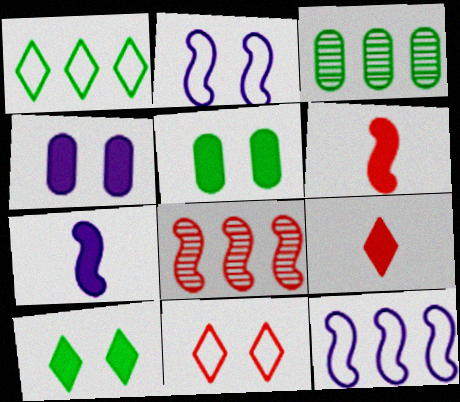[[2, 3, 9], 
[3, 7, 11]]